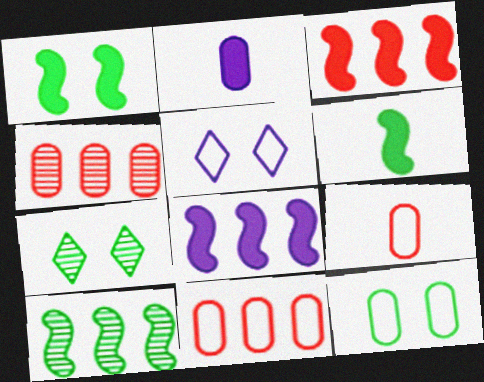[[1, 7, 12], 
[2, 4, 12], 
[4, 5, 6], 
[7, 8, 9]]